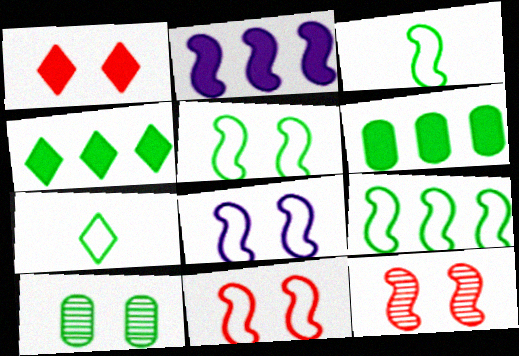[[1, 8, 10], 
[2, 3, 12], 
[3, 4, 10], 
[3, 5, 9], 
[5, 8, 11]]